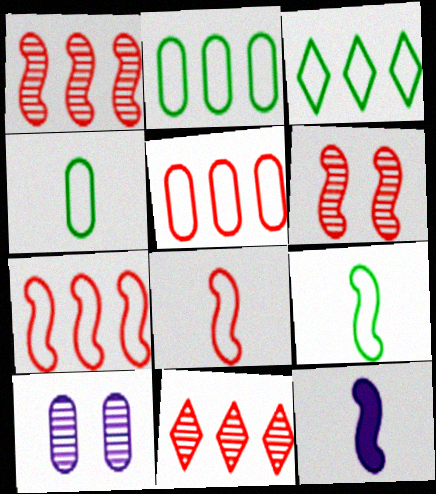[]